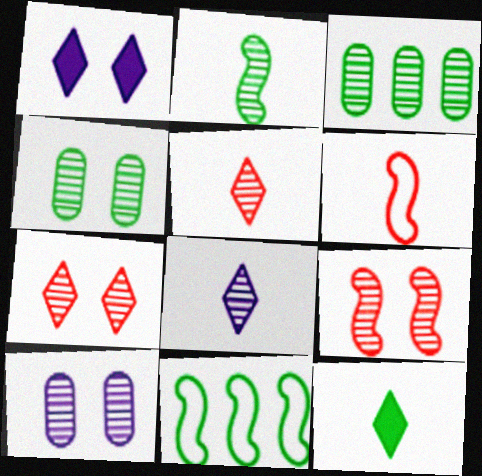[[1, 3, 6], 
[3, 8, 9], 
[4, 11, 12]]